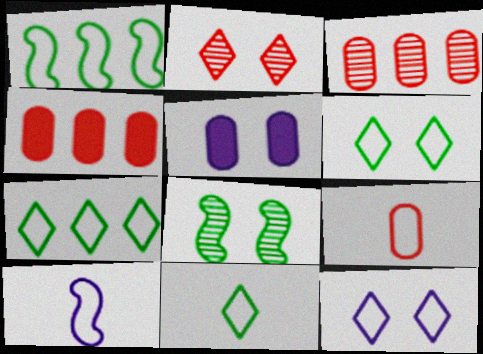[[1, 9, 12], 
[6, 7, 11], 
[9, 10, 11]]